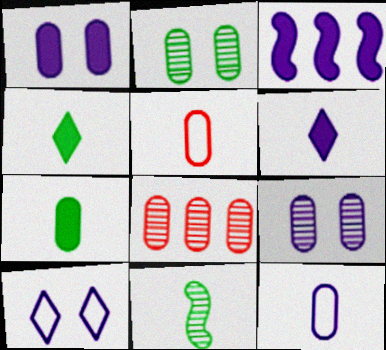[[1, 3, 6], 
[5, 6, 11]]